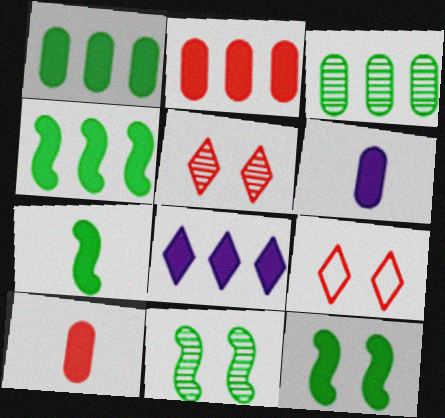[[2, 4, 8], 
[4, 7, 12], 
[8, 10, 12]]